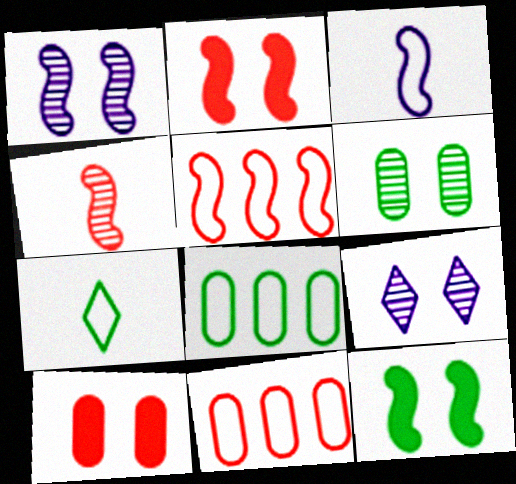[[2, 4, 5]]